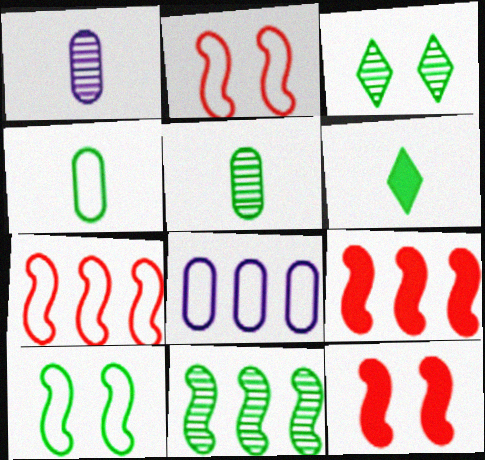[[3, 5, 11]]